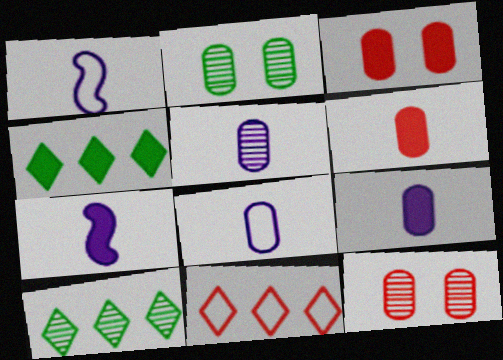[[1, 3, 10], 
[1, 4, 12], 
[2, 7, 11], 
[3, 4, 7], 
[5, 8, 9]]